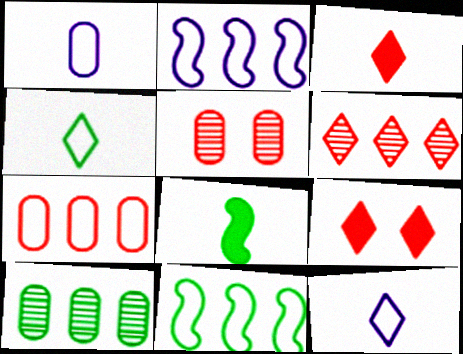[]